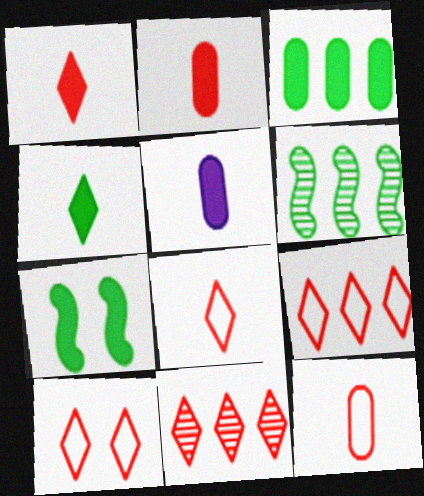[[1, 10, 11], 
[3, 4, 7], 
[5, 6, 10], 
[8, 9, 10]]